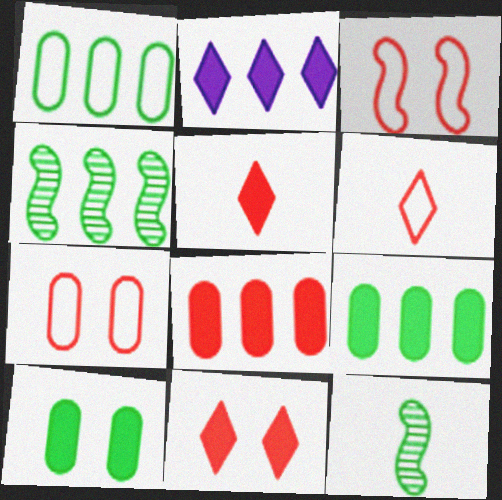[[2, 7, 12]]